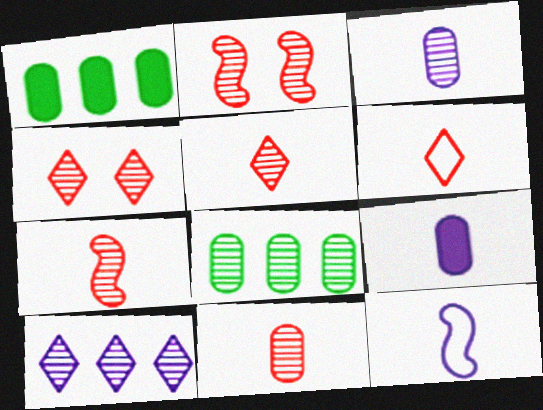[[1, 4, 12], 
[5, 7, 11]]